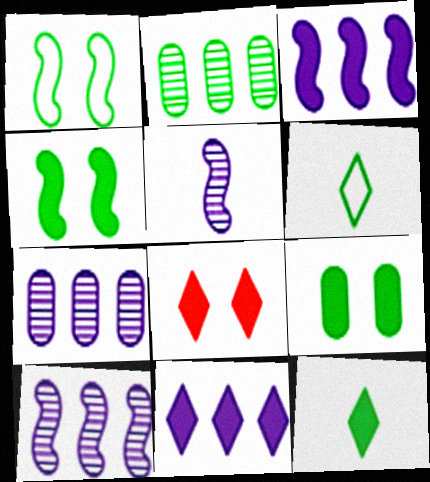[[1, 2, 12], 
[2, 4, 6], 
[8, 11, 12]]